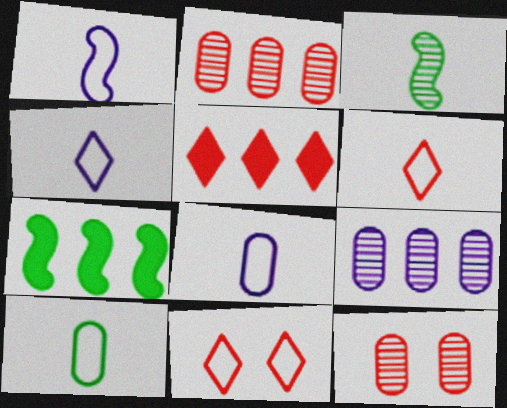[[1, 4, 8], 
[1, 6, 10], 
[4, 7, 12]]